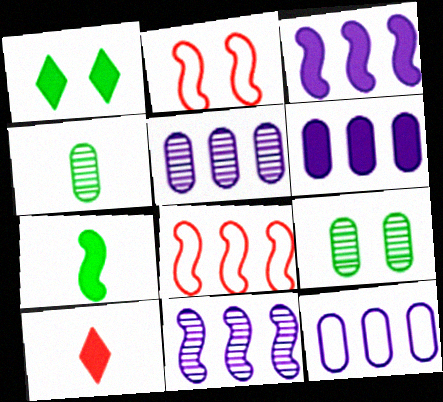[[2, 7, 11], 
[5, 6, 12]]